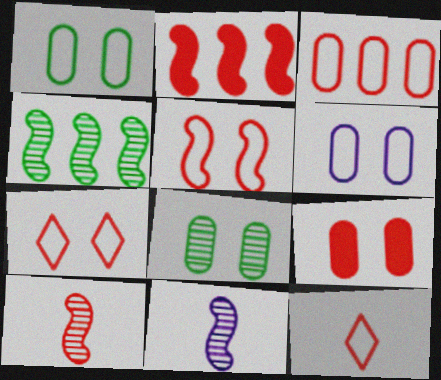[[2, 5, 10], 
[3, 5, 12], 
[6, 8, 9]]